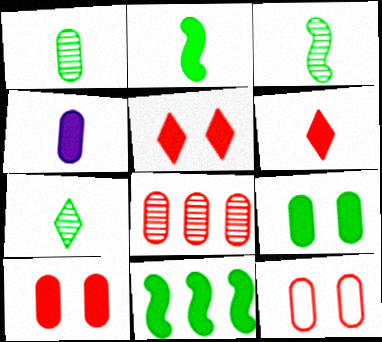[[1, 3, 7], 
[2, 4, 6], 
[4, 5, 11]]